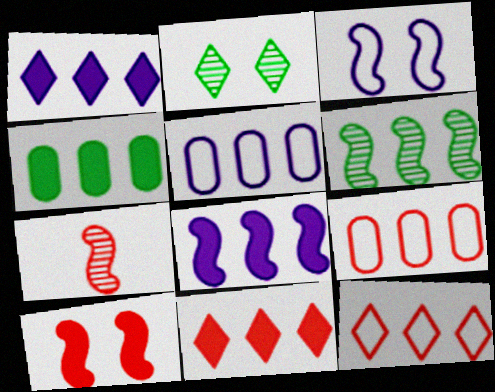[[1, 6, 9], 
[4, 8, 11], 
[5, 6, 11]]